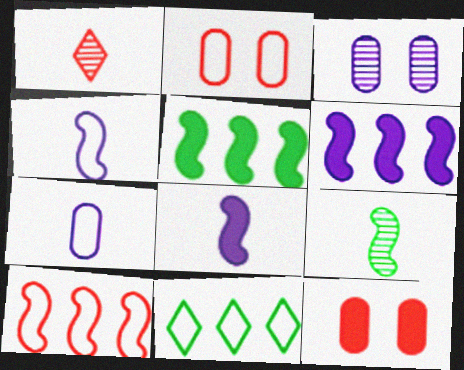[[1, 10, 12], 
[2, 4, 11]]